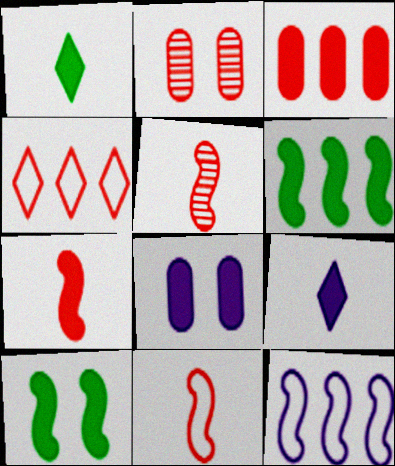[[1, 2, 12], 
[2, 4, 7], 
[3, 9, 10], 
[5, 7, 11], 
[5, 10, 12]]